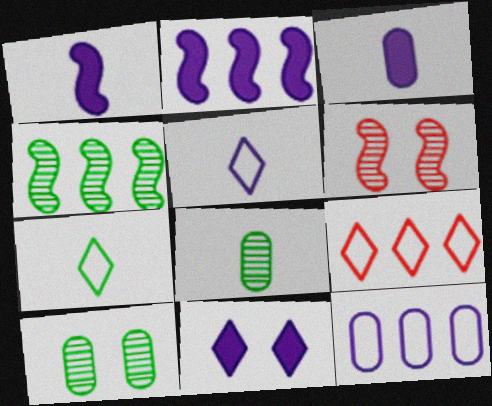[[1, 9, 10], 
[2, 3, 11]]